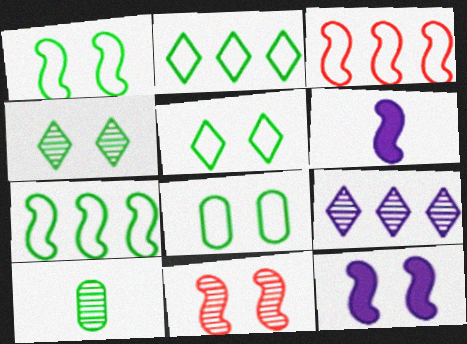[[1, 5, 8], 
[1, 11, 12], 
[6, 7, 11], 
[9, 10, 11]]